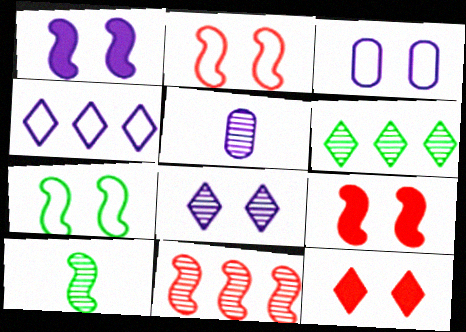[[1, 3, 8], 
[1, 4, 5]]